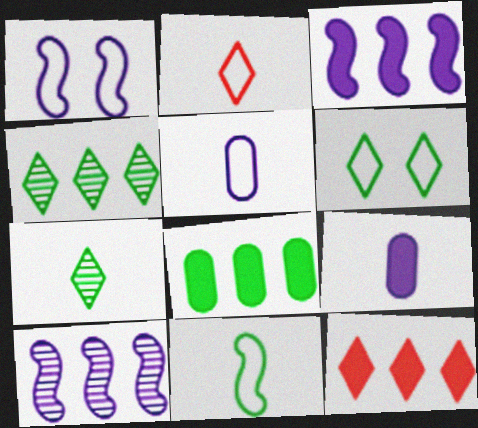[[2, 5, 11], 
[3, 8, 12]]